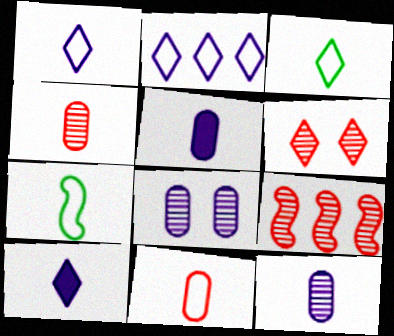[[1, 7, 11], 
[4, 6, 9], 
[4, 7, 10]]